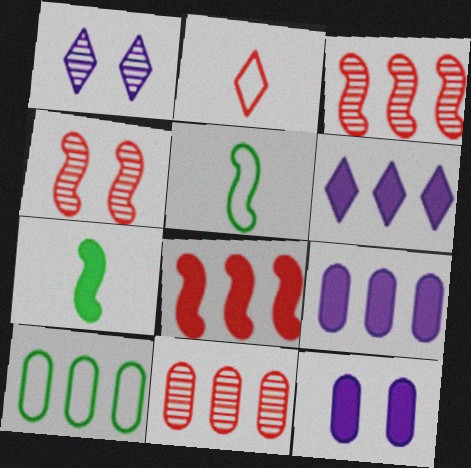[[3, 6, 10], 
[9, 10, 11]]